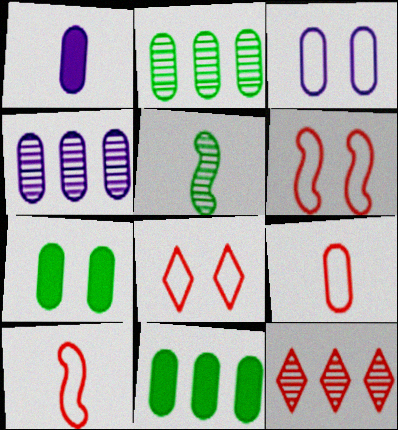[[1, 3, 4], 
[4, 7, 9]]